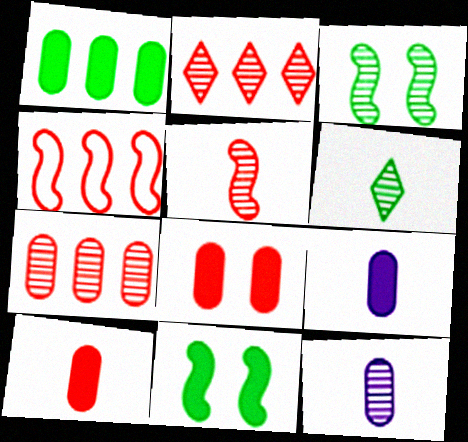[[1, 8, 9], 
[2, 3, 12], 
[5, 6, 12]]